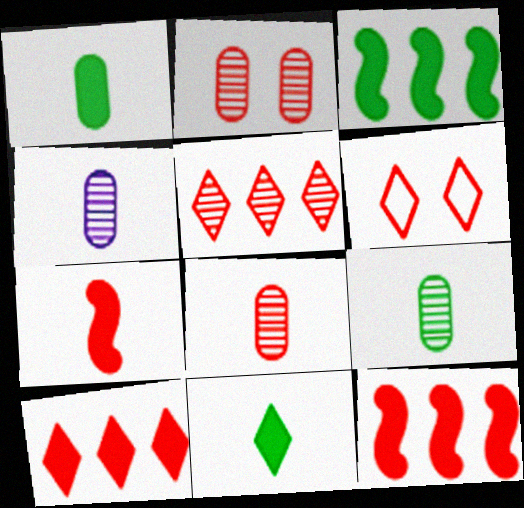[[3, 4, 6], 
[4, 8, 9], 
[6, 8, 12]]